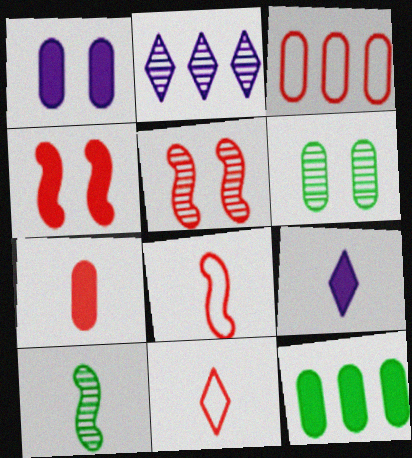[[1, 7, 12], 
[4, 9, 12]]